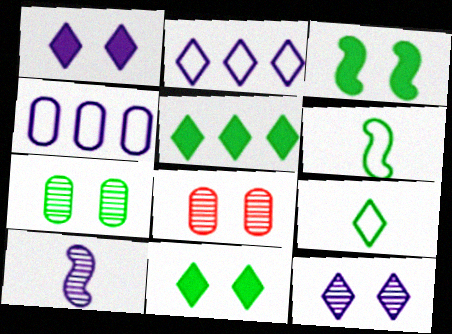[[1, 4, 10], 
[5, 6, 7]]